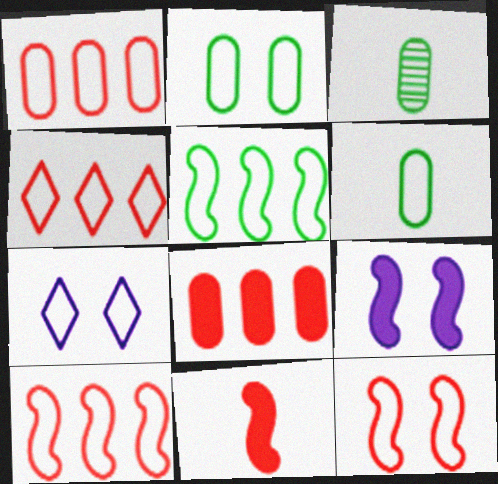[[1, 4, 10], 
[2, 7, 12], 
[3, 4, 9], 
[6, 7, 10]]